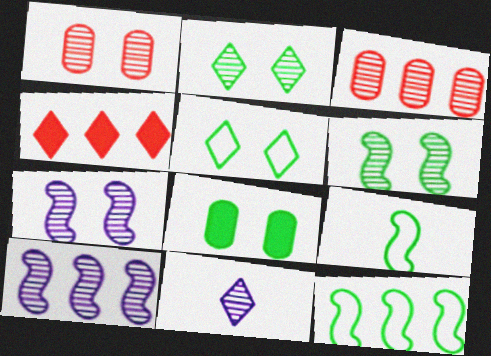[[1, 2, 7], 
[3, 6, 11], 
[4, 5, 11], 
[5, 6, 8]]